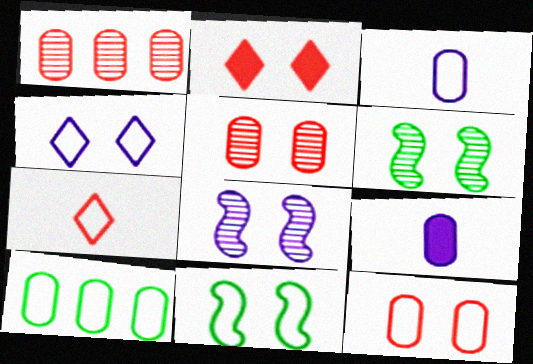[[3, 10, 12], 
[4, 11, 12], 
[5, 9, 10]]